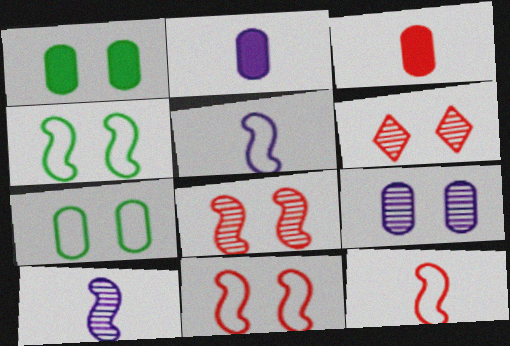[]